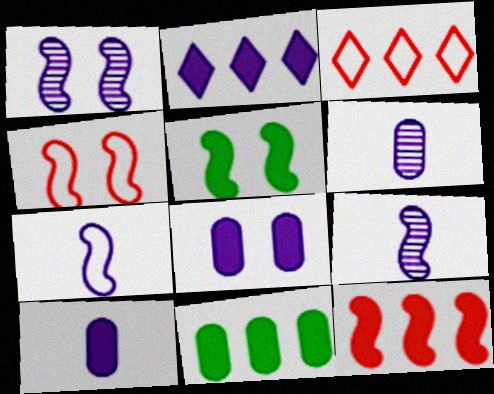[[1, 4, 5], 
[2, 11, 12], 
[3, 5, 6]]